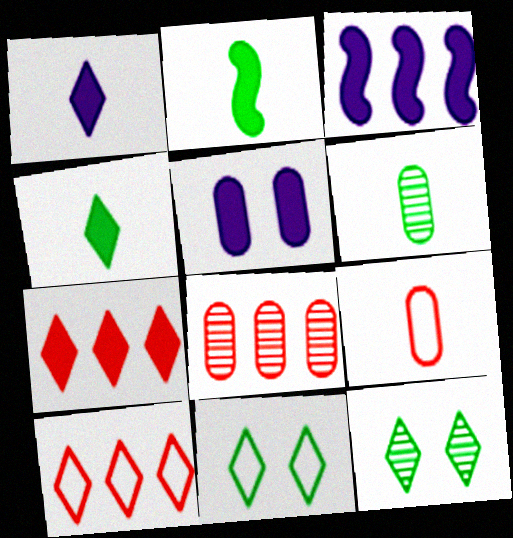[[1, 3, 5], 
[1, 10, 12], 
[2, 5, 7], 
[3, 9, 12]]